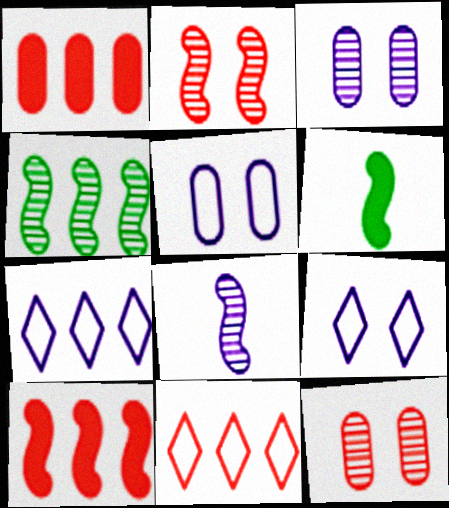[[1, 4, 7], 
[2, 4, 8], 
[3, 6, 11], 
[6, 7, 12]]